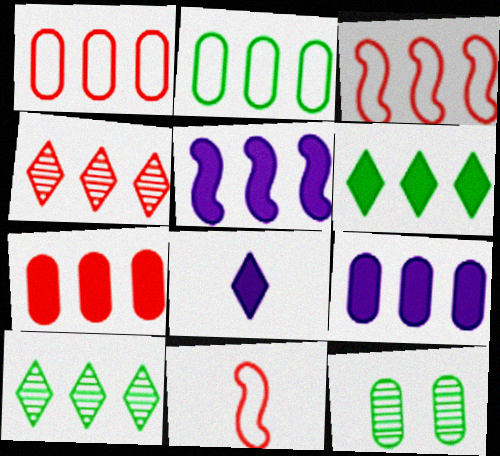[[1, 5, 10], 
[2, 4, 5], 
[3, 4, 7], 
[3, 8, 12], 
[3, 9, 10], 
[5, 6, 7]]